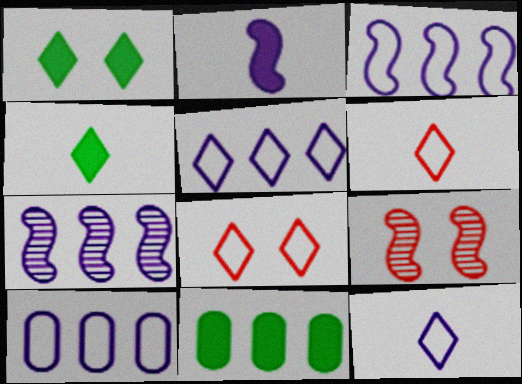[[3, 5, 10], 
[4, 9, 10], 
[9, 11, 12]]